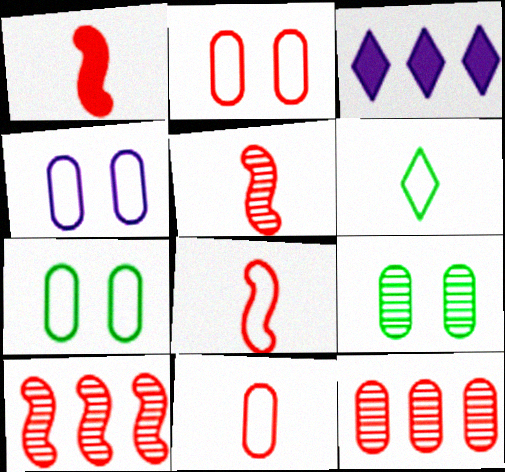[[1, 5, 8], 
[2, 4, 7], 
[3, 5, 7], 
[3, 8, 9]]